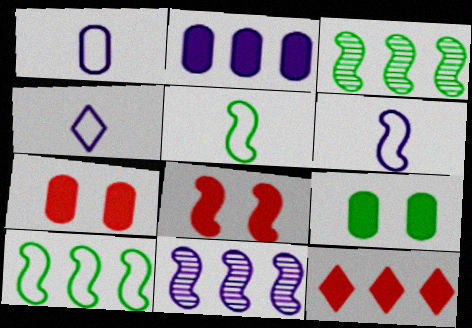[[1, 4, 6], 
[3, 4, 7], 
[3, 6, 8], 
[5, 8, 11]]